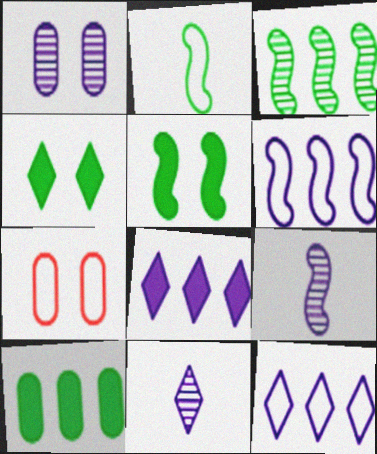[[2, 3, 5], 
[2, 7, 12]]